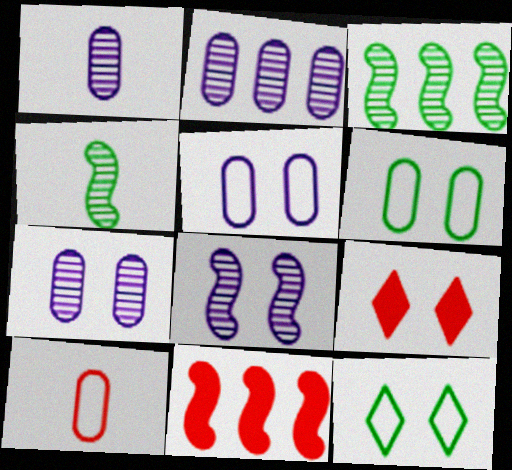[[1, 2, 7], 
[1, 11, 12], 
[6, 8, 9]]